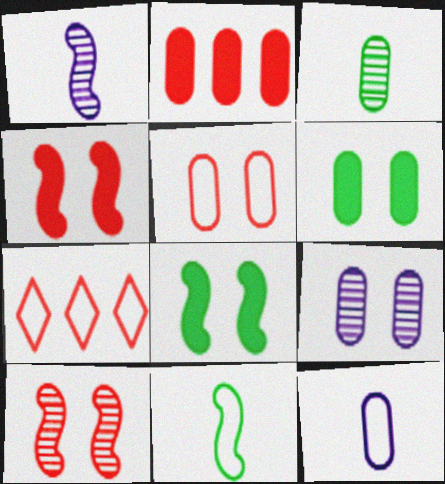[[1, 6, 7], 
[5, 6, 9]]